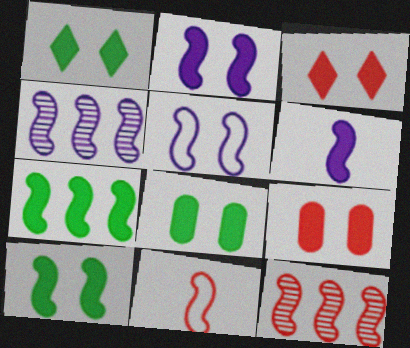[[1, 2, 9], 
[1, 8, 10], 
[2, 3, 8], 
[4, 5, 6], 
[4, 10, 11]]